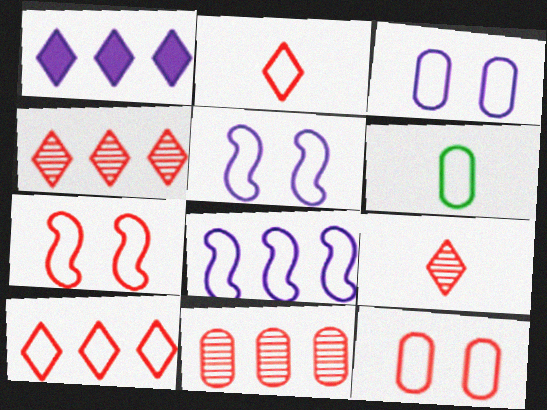[[5, 6, 10]]